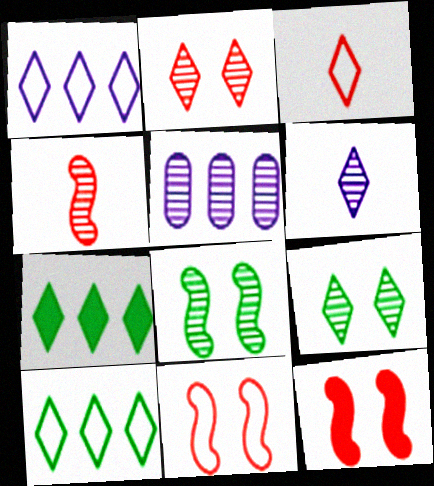[[4, 5, 9]]